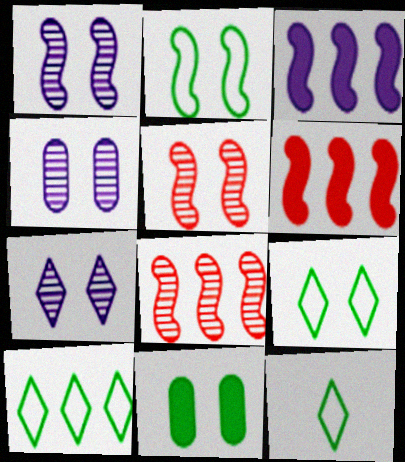[[1, 4, 7], 
[4, 6, 12], 
[9, 10, 12]]